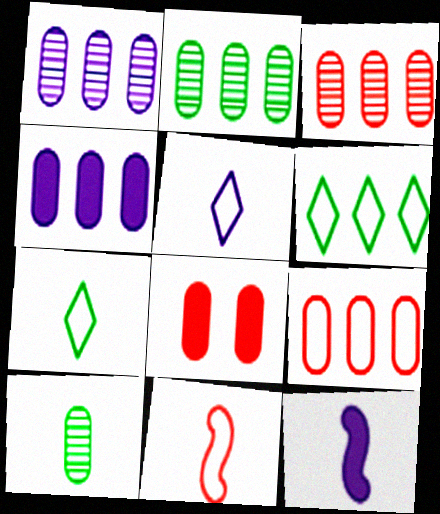[[1, 2, 3], 
[2, 4, 9]]